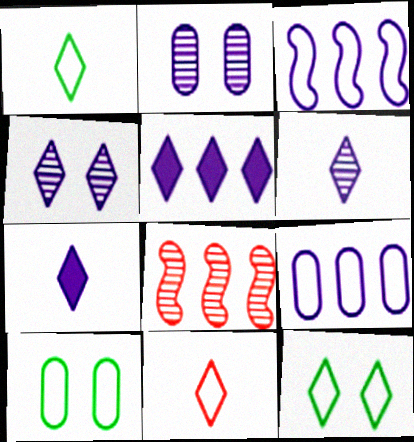[[2, 3, 7], 
[3, 10, 11], 
[7, 8, 10]]